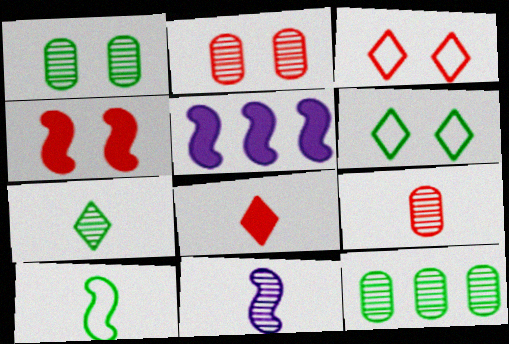[[2, 3, 4], 
[5, 6, 9], 
[7, 9, 11]]